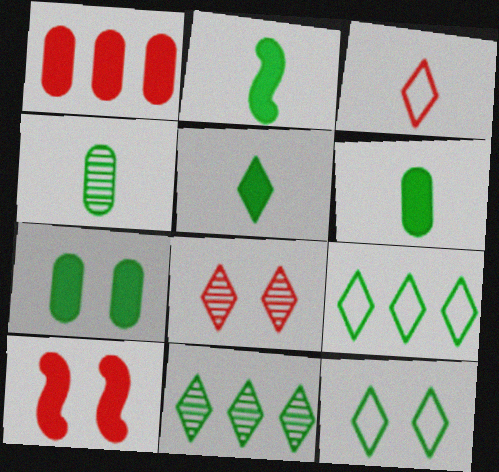[[2, 5, 6], 
[5, 11, 12]]